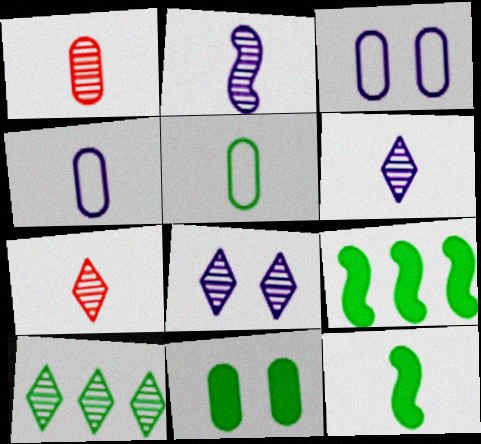[[3, 7, 9], 
[4, 7, 12], 
[7, 8, 10]]